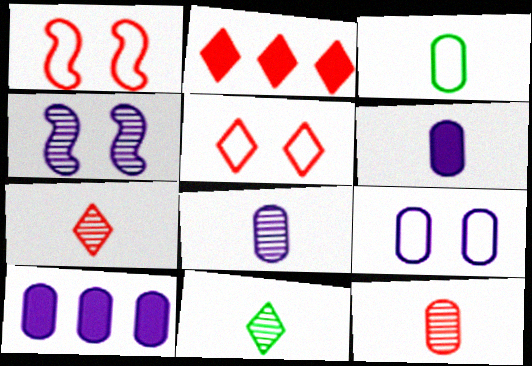[[1, 2, 12], 
[1, 10, 11], 
[2, 3, 4], 
[2, 5, 7], 
[3, 6, 12], 
[8, 9, 10]]